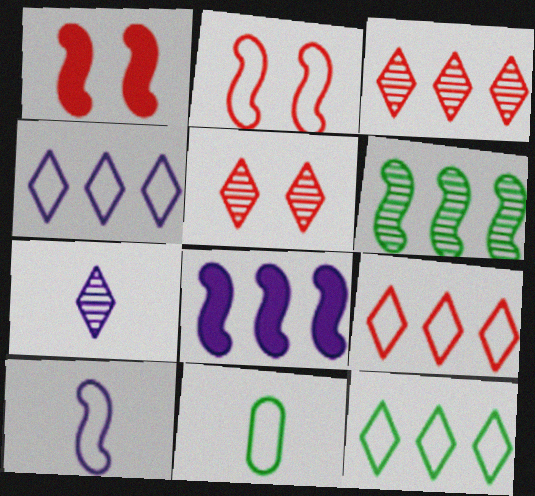[[1, 6, 10], 
[2, 4, 11], 
[4, 9, 12], 
[5, 8, 11]]